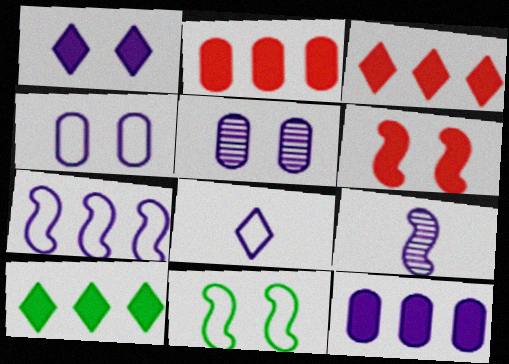[[4, 7, 8]]